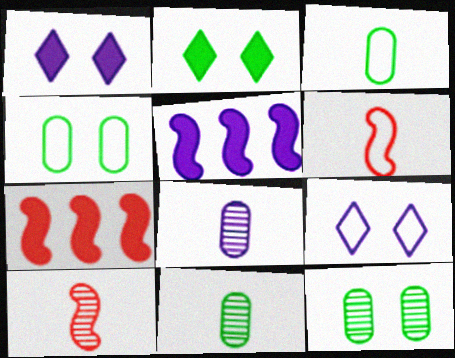[[5, 8, 9], 
[7, 9, 11]]